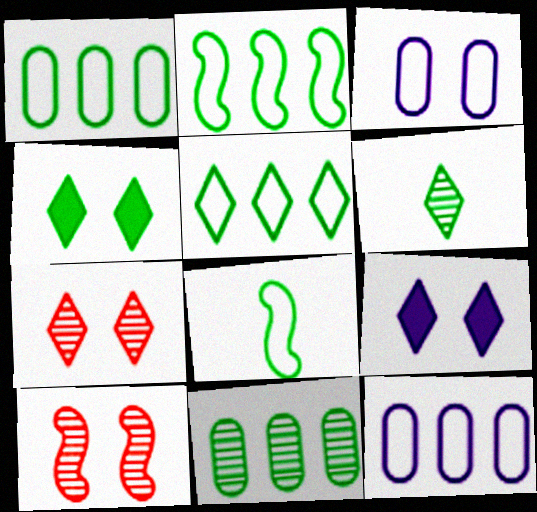[[1, 2, 5], 
[3, 4, 10], 
[4, 5, 6], 
[4, 8, 11]]